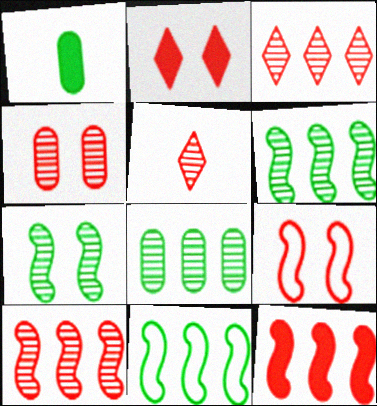[[2, 4, 9], 
[4, 5, 10]]